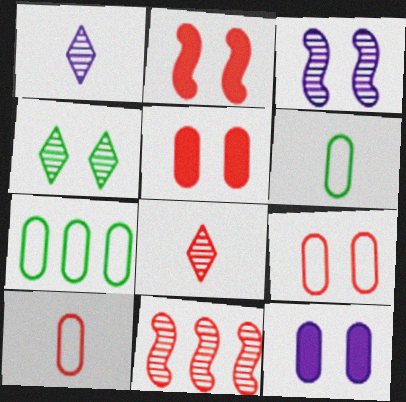[[1, 2, 7]]